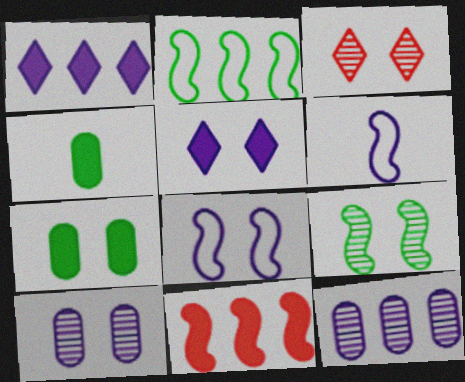[[1, 6, 10], 
[3, 7, 8], 
[3, 9, 10], 
[4, 5, 11], 
[5, 6, 12], 
[5, 8, 10], 
[6, 9, 11]]